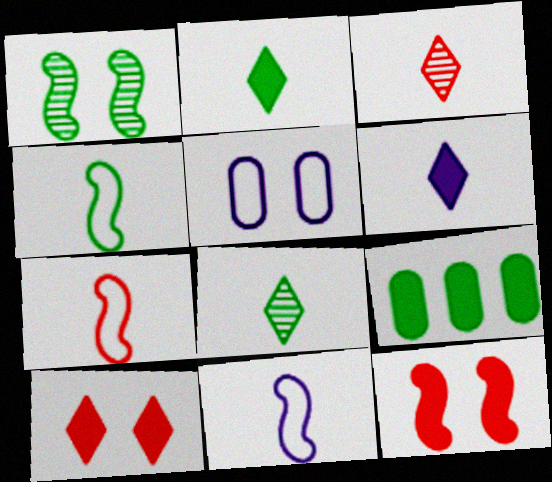[[1, 5, 10], 
[4, 7, 11], 
[6, 9, 12]]